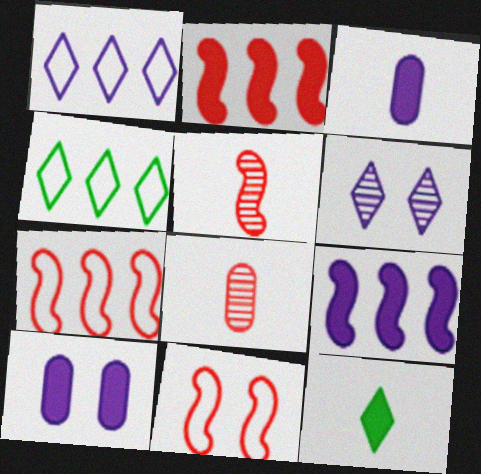[[2, 5, 11], 
[2, 10, 12], 
[4, 5, 10]]